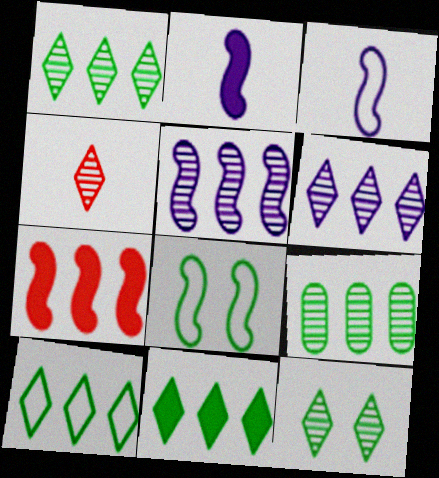[[1, 10, 11], 
[4, 6, 12]]